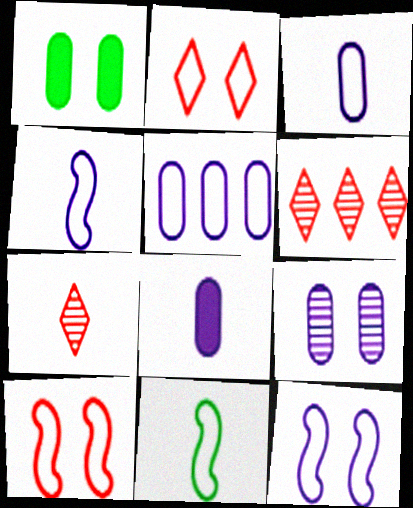[[1, 4, 6], 
[2, 5, 11], 
[5, 8, 9], 
[7, 8, 11]]